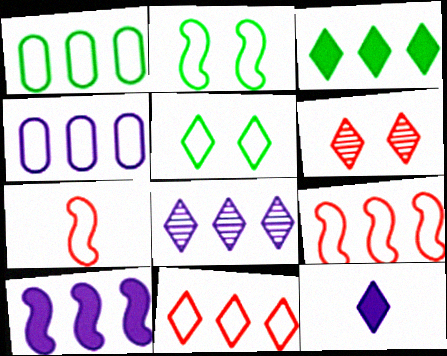[[3, 8, 11], 
[4, 5, 7], 
[4, 8, 10]]